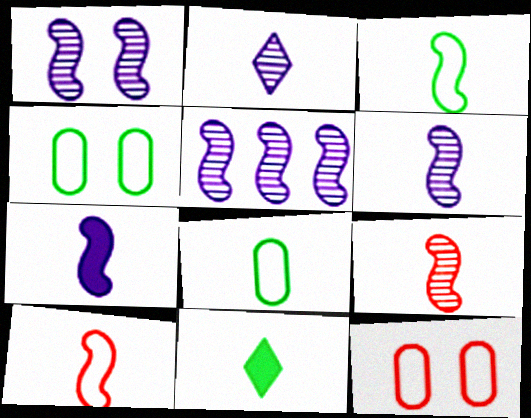[[1, 5, 6], 
[3, 7, 9], 
[5, 11, 12]]